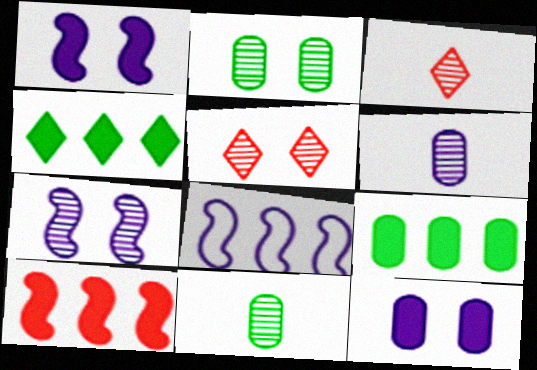[[2, 5, 7]]